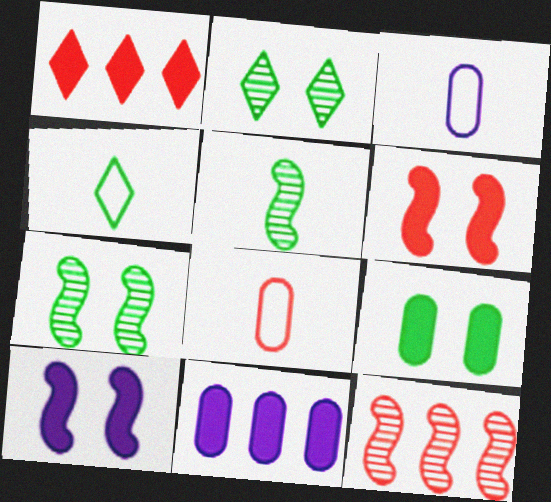[[1, 3, 7]]